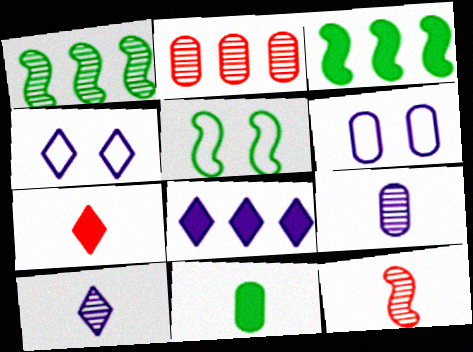[[1, 6, 7], 
[2, 6, 11], 
[4, 8, 10]]